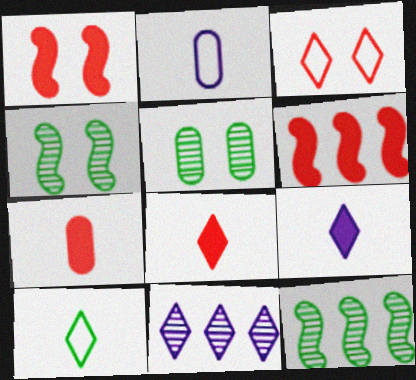[]